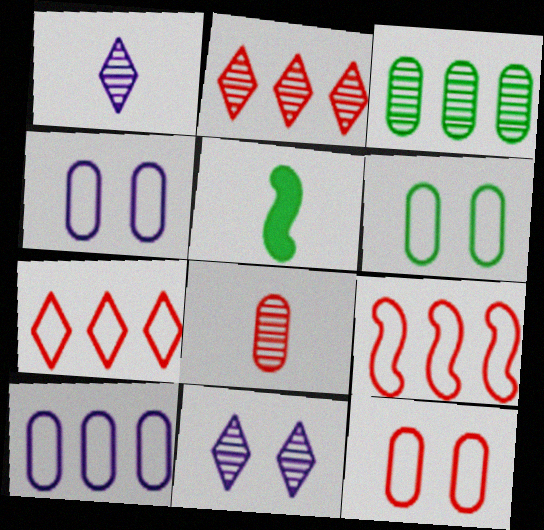[[2, 4, 5], 
[4, 6, 12]]